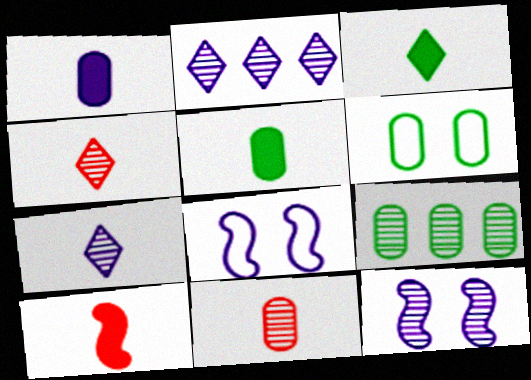[[1, 2, 8], 
[1, 3, 10], 
[2, 6, 10], 
[4, 9, 12], 
[5, 6, 9]]